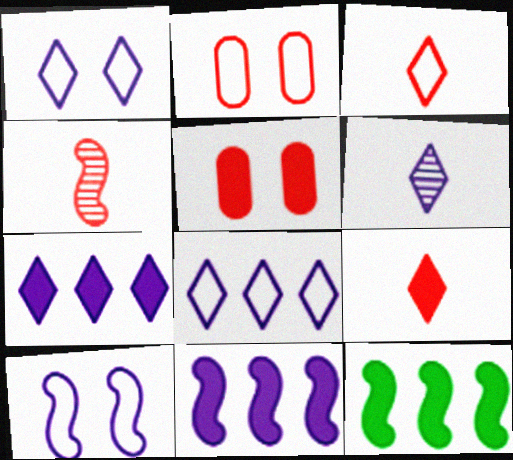[[1, 6, 7], 
[2, 6, 12], 
[4, 10, 12]]